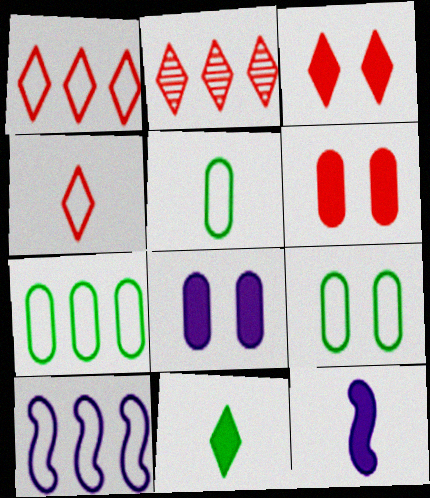[[1, 7, 10], 
[2, 3, 4], 
[2, 9, 12], 
[4, 9, 10], 
[5, 7, 9]]